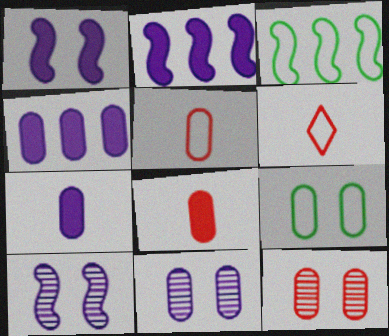[]